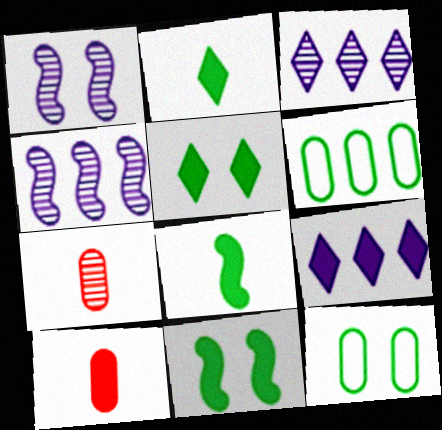[[9, 10, 11]]